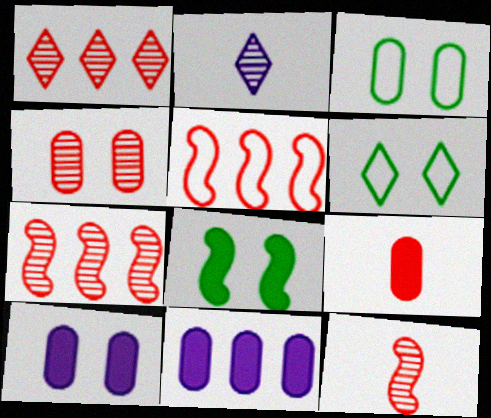[[1, 4, 12], 
[3, 4, 10], 
[6, 11, 12]]